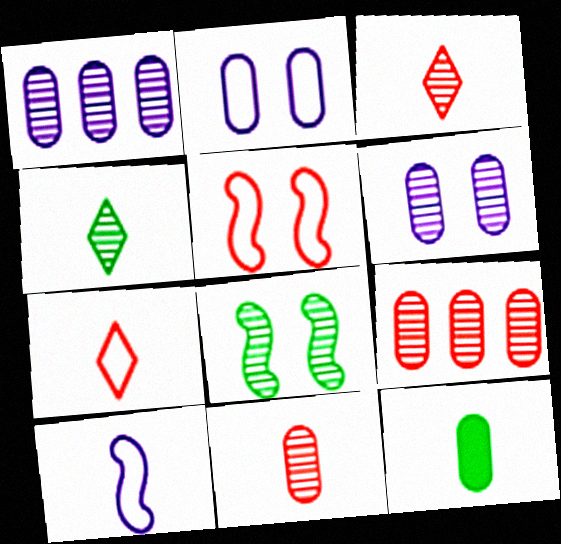[[1, 3, 8], 
[2, 9, 12], 
[3, 10, 12]]